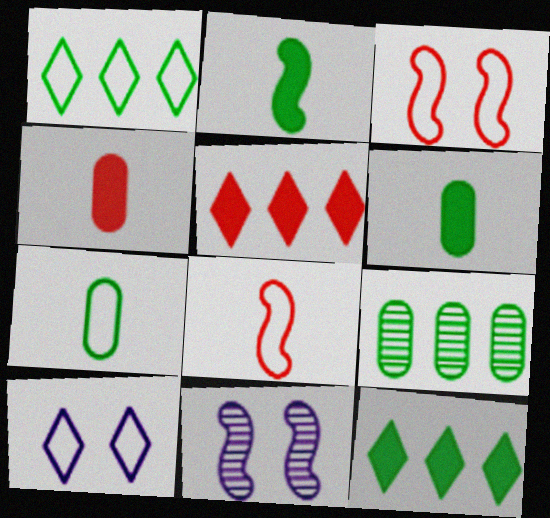[[1, 4, 11], 
[5, 7, 11]]